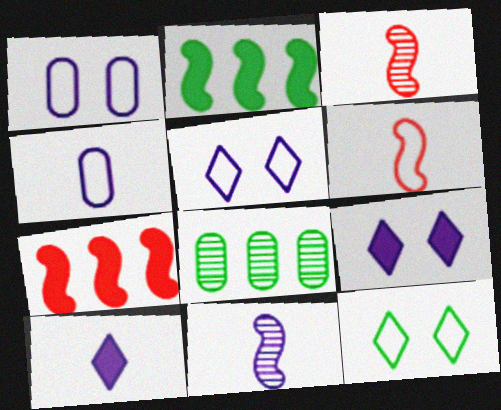[[4, 10, 11], 
[6, 8, 9]]